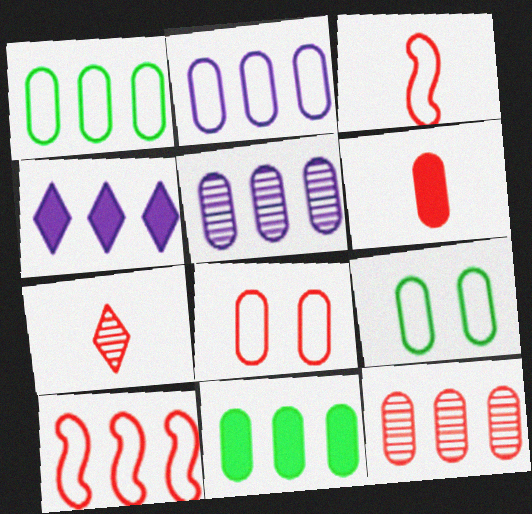[[2, 11, 12], 
[3, 6, 7], 
[5, 6, 9], 
[6, 8, 12]]